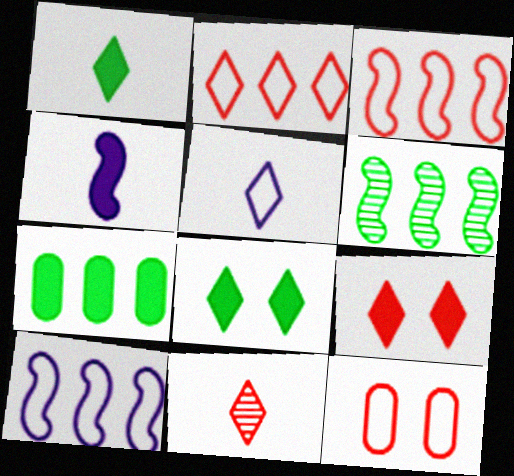[[1, 5, 11], 
[2, 9, 11], 
[4, 7, 9]]